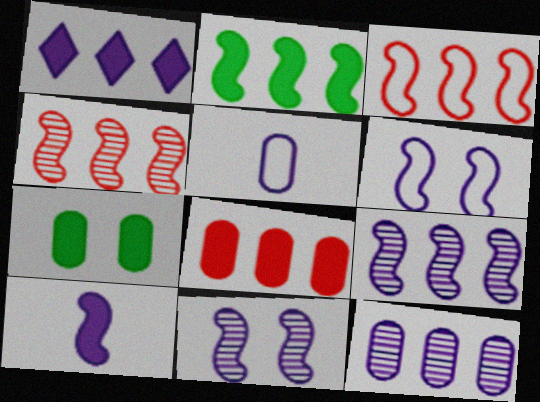[[1, 2, 8], 
[1, 5, 11], 
[2, 3, 9], 
[6, 9, 10]]